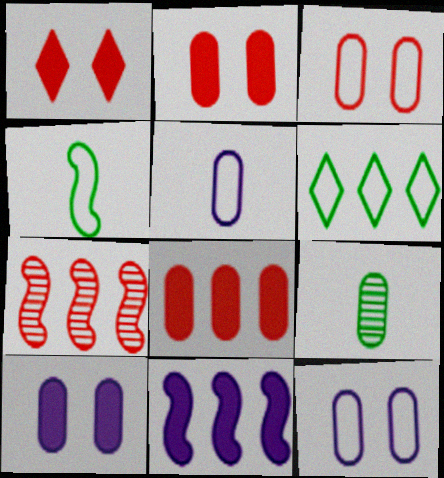[[8, 9, 12]]